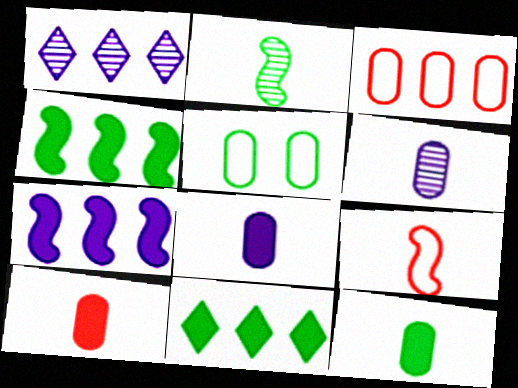[[1, 3, 4], 
[2, 5, 11], 
[8, 10, 12]]